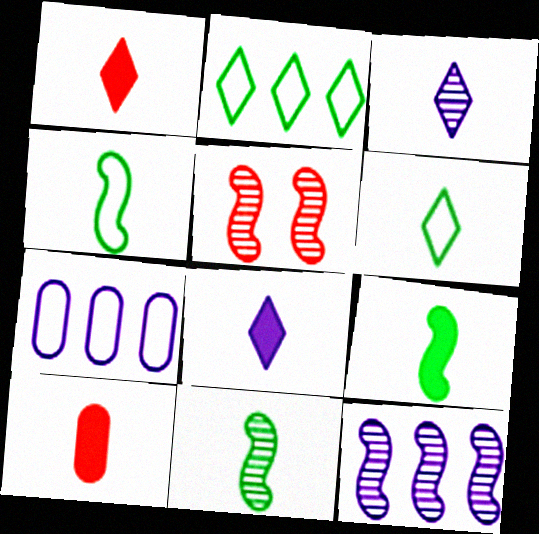[[1, 3, 6], 
[3, 4, 10], 
[4, 9, 11], 
[5, 11, 12], 
[8, 9, 10]]